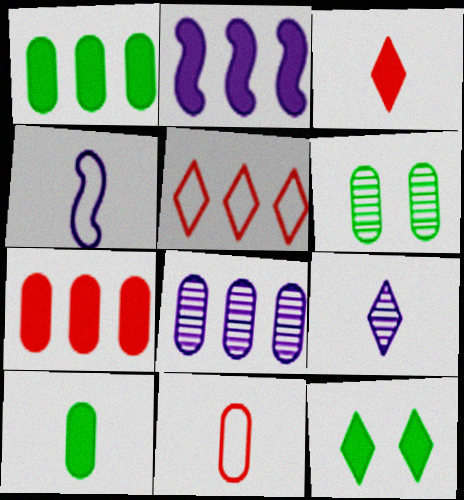[[5, 9, 12]]